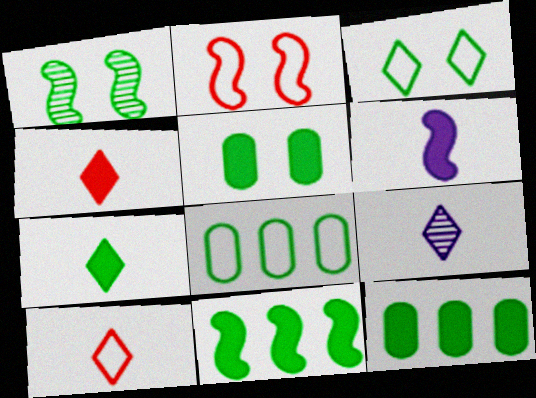[[1, 3, 5], 
[1, 7, 8], 
[2, 9, 12], 
[5, 7, 11], 
[7, 9, 10]]